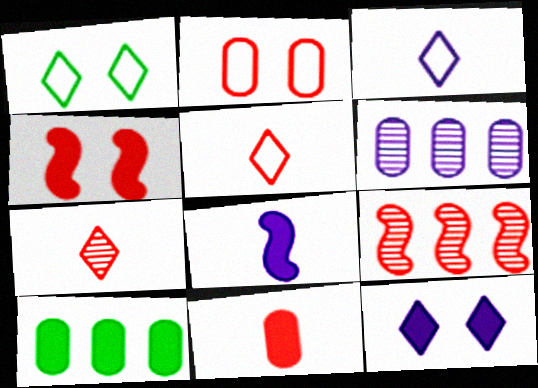[]